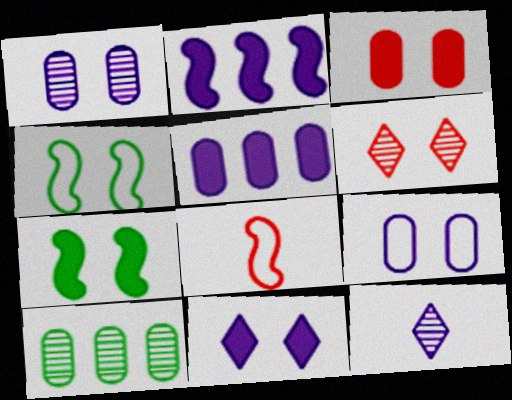[[2, 9, 12], 
[3, 7, 11], 
[6, 7, 9], 
[8, 10, 11]]